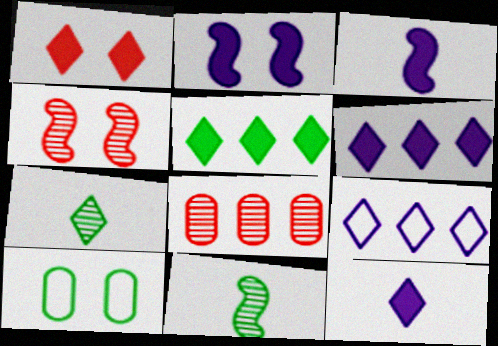[[1, 5, 12], 
[1, 7, 9], 
[5, 10, 11]]